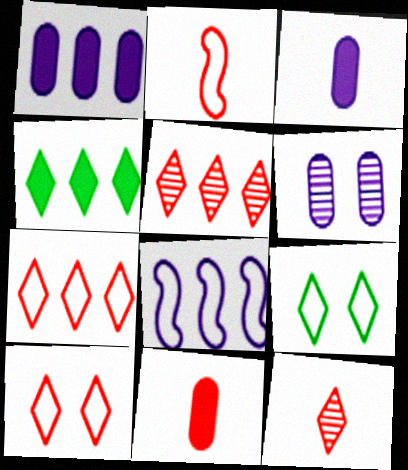[[2, 4, 6], 
[2, 11, 12]]